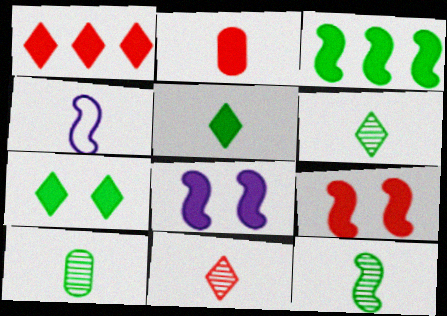[[1, 2, 9], 
[2, 4, 6], 
[6, 10, 12]]